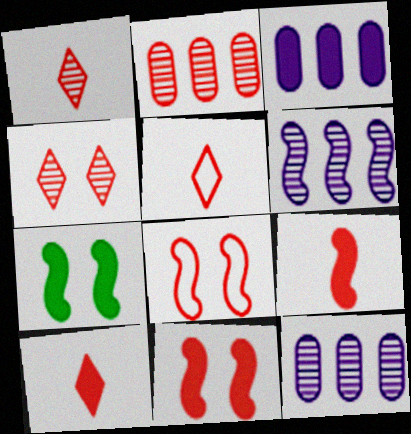[[1, 5, 10], 
[2, 5, 11], 
[2, 8, 10], 
[3, 7, 10], 
[5, 7, 12]]